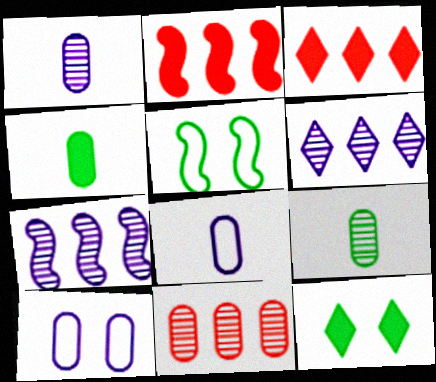[[1, 3, 5], 
[4, 10, 11]]